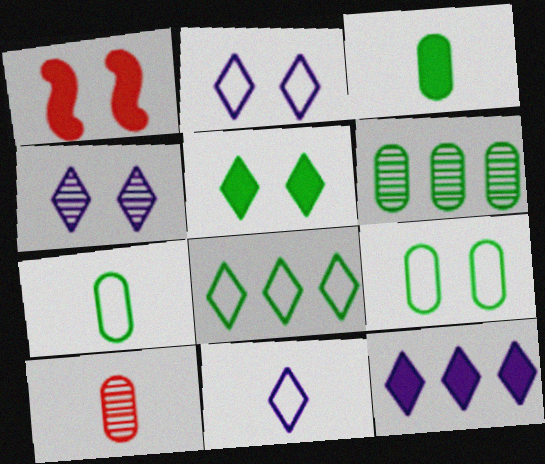[[1, 3, 12], 
[1, 4, 9], 
[1, 6, 11], 
[3, 6, 9], 
[4, 11, 12]]